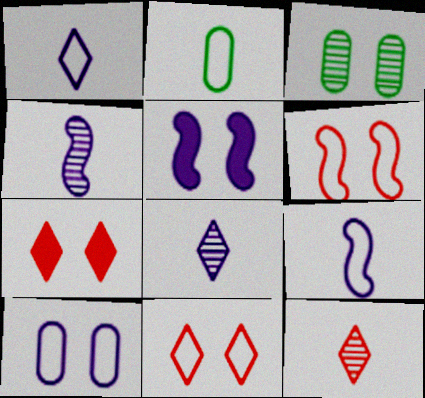[[3, 5, 11]]